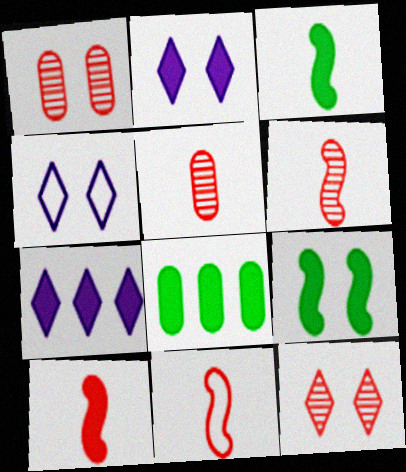[[1, 4, 9], 
[2, 8, 10], 
[4, 6, 8], 
[6, 10, 11]]